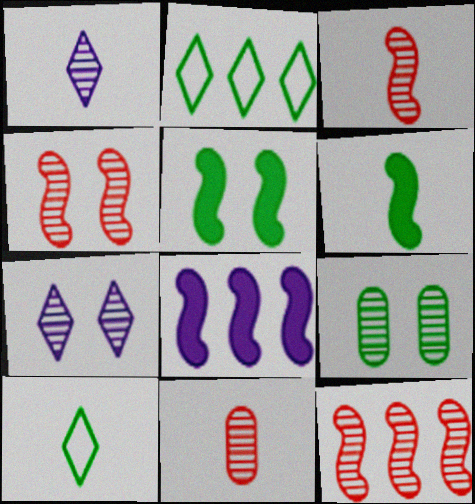[[1, 9, 12], 
[2, 6, 9], 
[3, 4, 12], 
[4, 7, 9]]